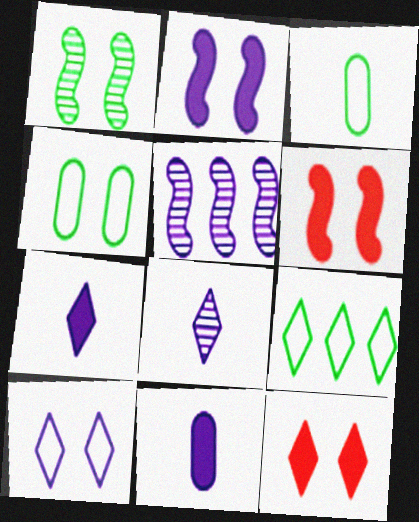[[3, 5, 12], 
[5, 10, 11], 
[8, 9, 12]]